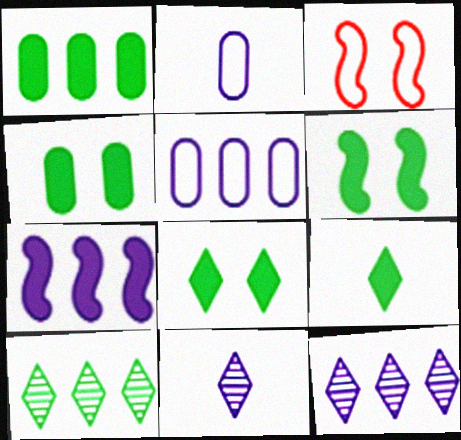[[1, 3, 11], 
[1, 6, 9], 
[4, 6, 8], 
[5, 7, 12]]